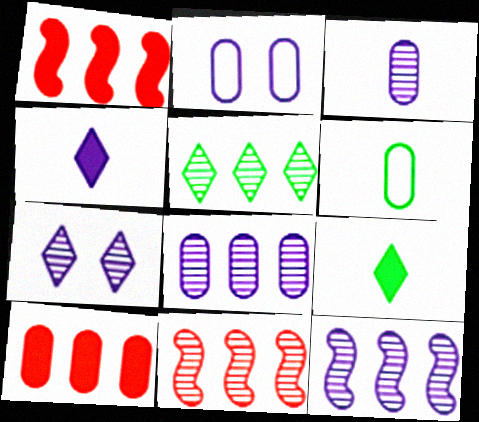[[1, 6, 7], 
[2, 4, 12], 
[2, 9, 11], 
[3, 7, 12], 
[5, 8, 11]]